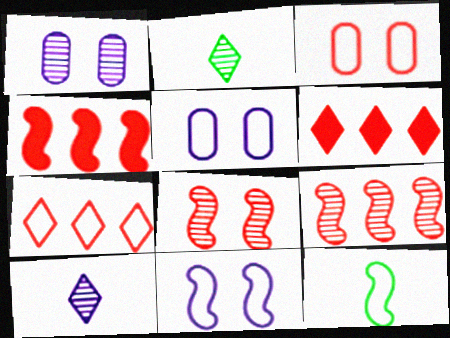[[1, 2, 9], 
[1, 6, 12], 
[2, 4, 5], 
[5, 7, 12]]